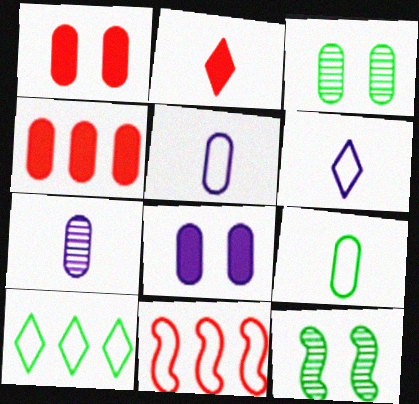[[3, 4, 5], 
[4, 6, 12]]